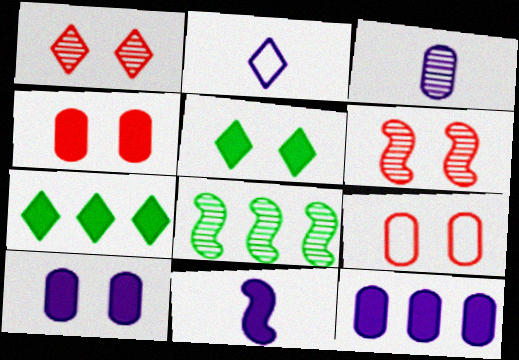[[1, 2, 7], 
[1, 3, 8], 
[2, 3, 11], 
[2, 4, 8], 
[4, 7, 11]]